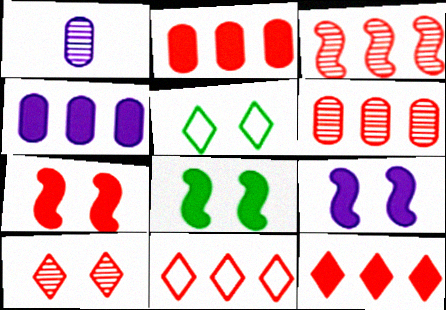[[1, 8, 11], 
[2, 3, 11], 
[7, 8, 9]]